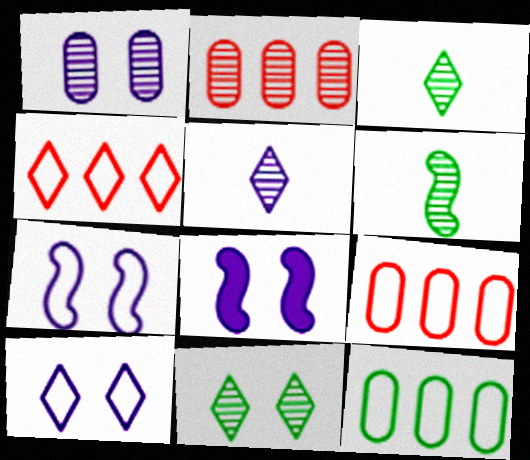[[1, 8, 10], 
[3, 8, 9]]